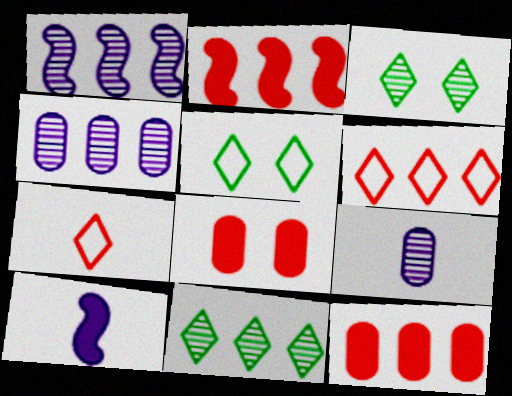[[2, 5, 9]]